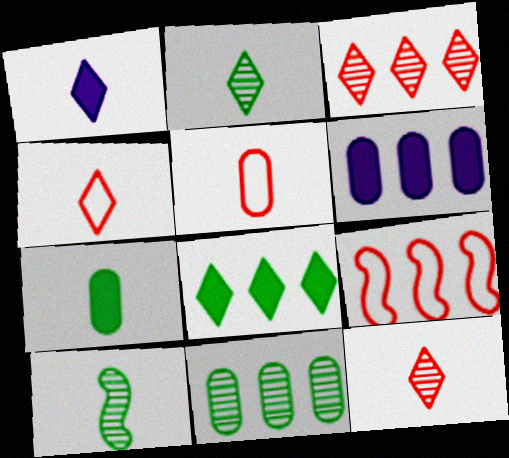[[1, 2, 4], 
[1, 5, 10]]